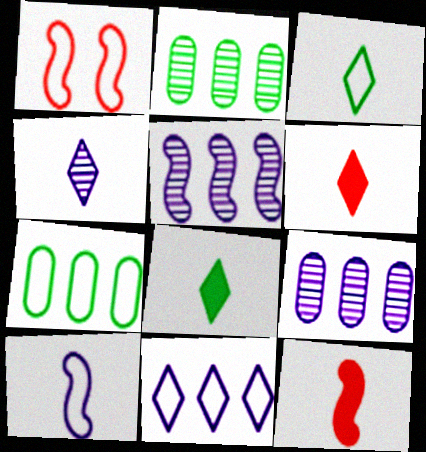[[1, 8, 9], 
[3, 4, 6]]